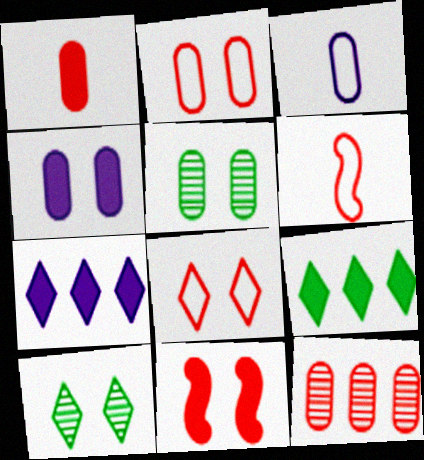[[1, 2, 12], 
[2, 4, 5], 
[5, 6, 7]]